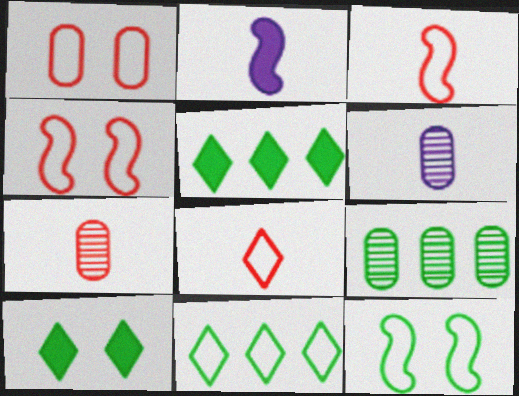[[4, 5, 6]]